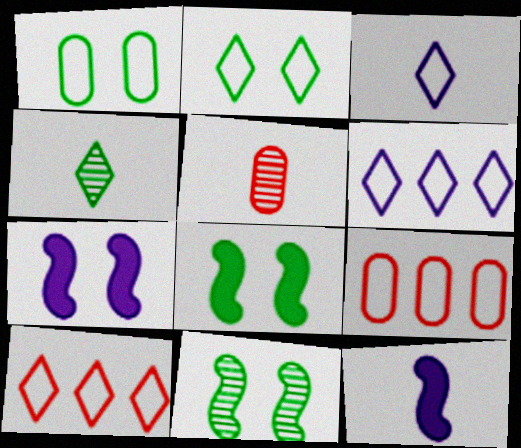[[2, 3, 10], 
[4, 7, 9], 
[5, 6, 8]]